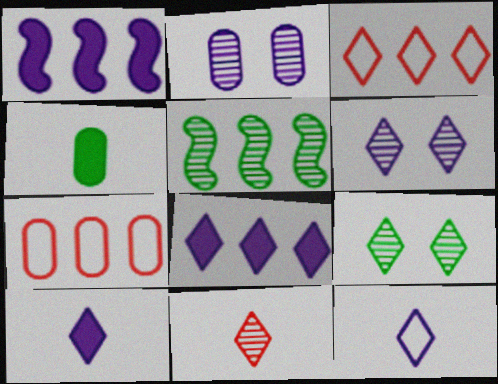[[1, 2, 12], 
[2, 4, 7], 
[2, 5, 11], 
[3, 9, 10], 
[5, 7, 8], 
[6, 8, 12]]